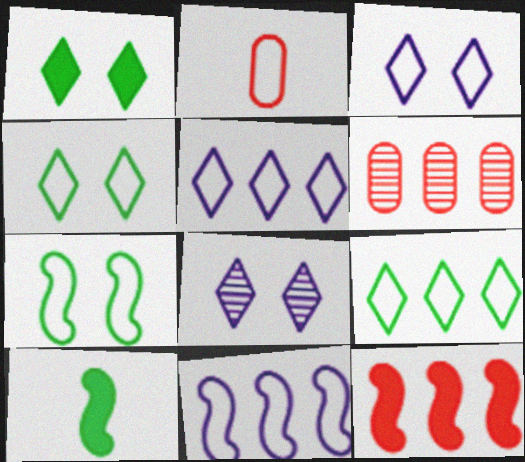[[2, 4, 11], 
[2, 5, 7], 
[3, 6, 10]]